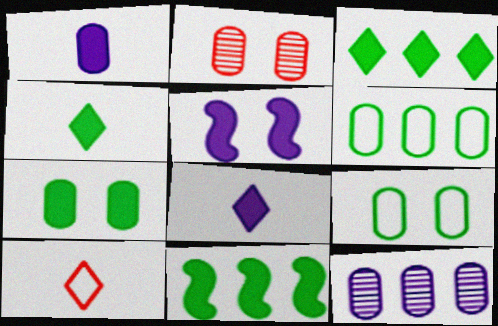[[1, 2, 6], 
[4, 7, 11]]